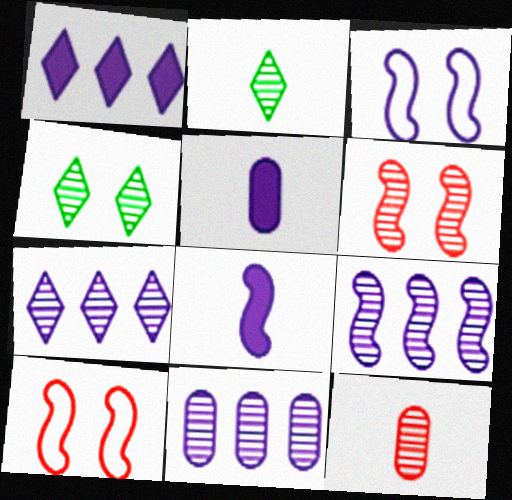[[2, 6, 11], 
[3, 5, 7], 
[3, 8, 9], 
[4, 9, 12], 
[7, 9, 11]]